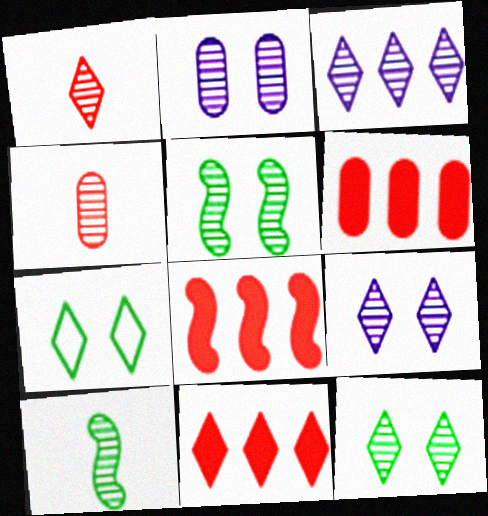[[1, 3, 12], 
[3, 4, 5], 
[6, 8, 11]]